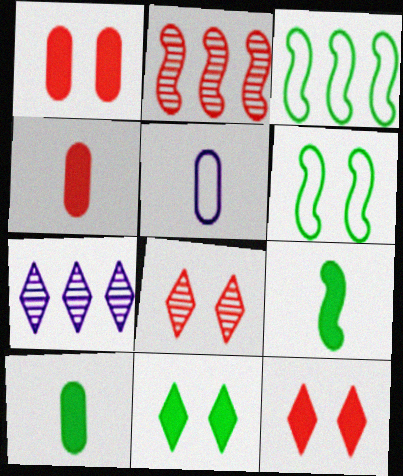[[2, 5, 11], 
[4, 6, 7]]